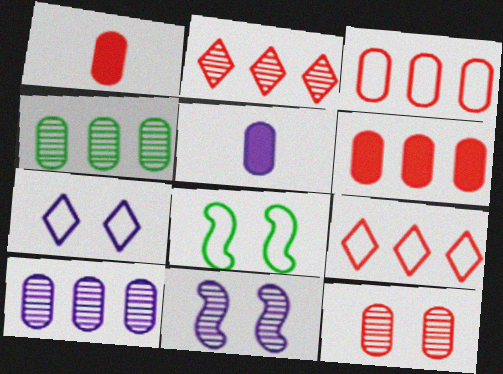[[1, 3, 12], 
[2, 5, 8]]